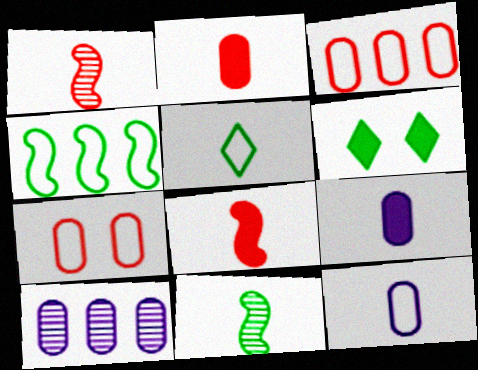[[1, 5, 9]]